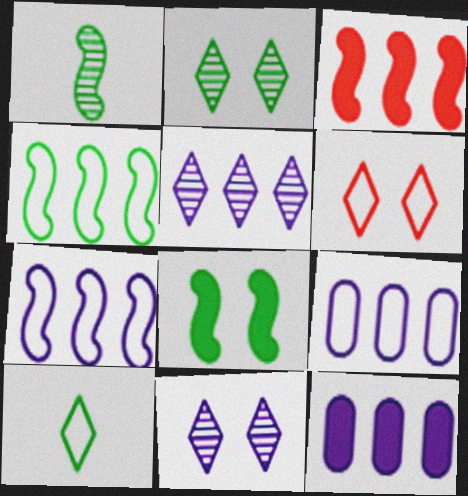[[1, 4, 8], 
[1, 6, 12], 
[5, 7, 12]]